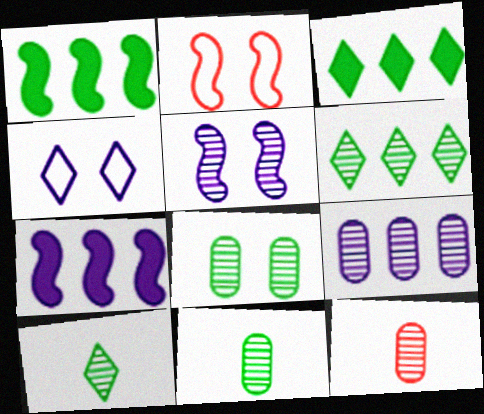[[1, 4, 12], 
[5, 6, 12], 
[8, 9, 12]]